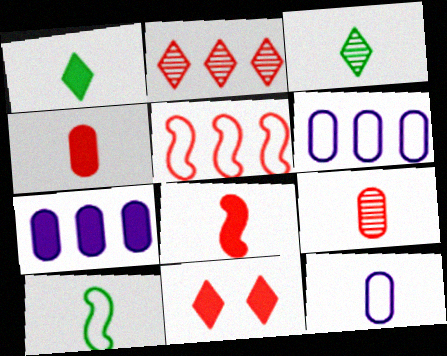[[3, 8, 12], 
[5, 9, 11]]